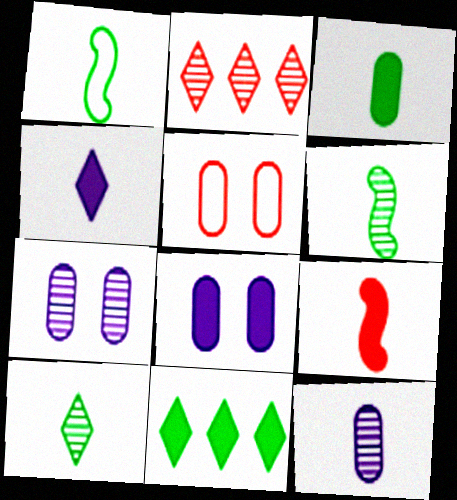[[1, 2, 8], 
[1, 3, 10], 
[2, 5, 9], 
[2, 6, 7], 
[3, 4, 9], 
[8, 9, 11]]